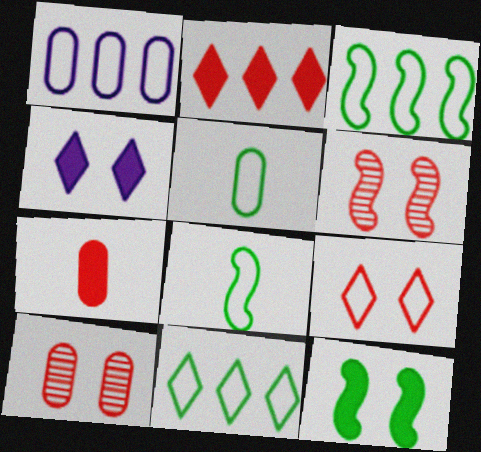[[1, 8, 9]]